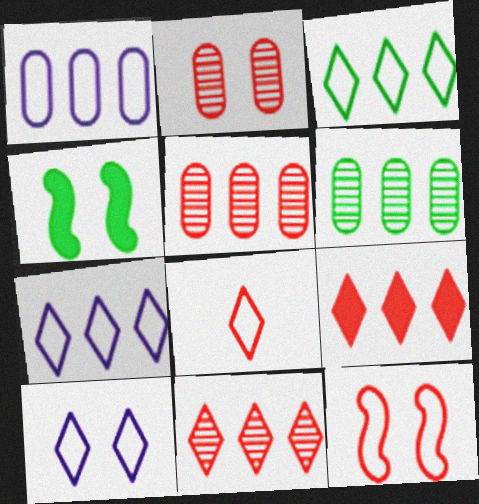[[2, 4, 10], 
[3, 8, 10]]